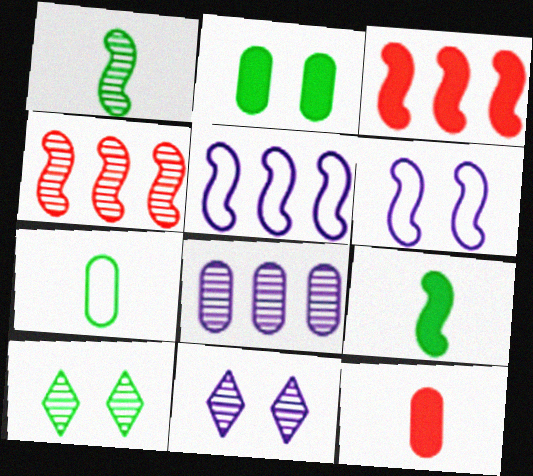[[1, 3, 6], 
[3, 7, 11], 
[4, 6, 9], 
[5, 10, 12]]